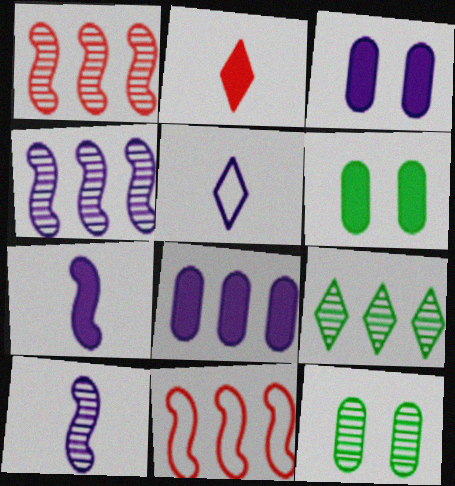[[1, 5, 6], 
[3, 4, 5], 
[8, 9, 11]]